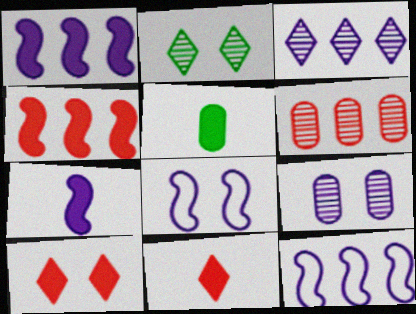[[1, 5, 10], 
[5, 7, 11]]